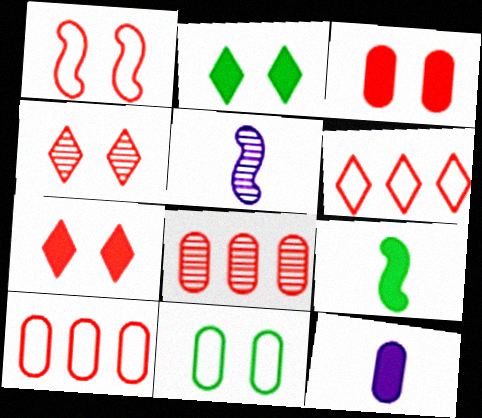[[1, 3, 4], 
[2, 5, 10], 
[8, 11, 12]]